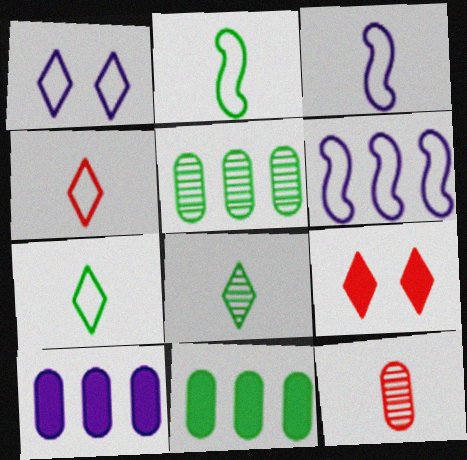[[3, 5, 9]]